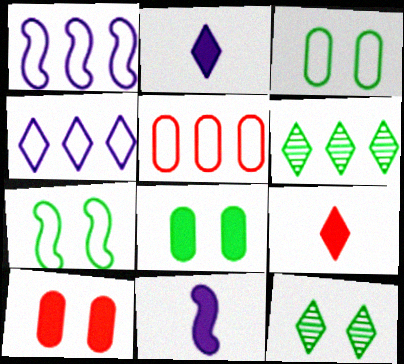[[4, 9, 12], 
[5, 11, 12], 
[7, 8, 12]]